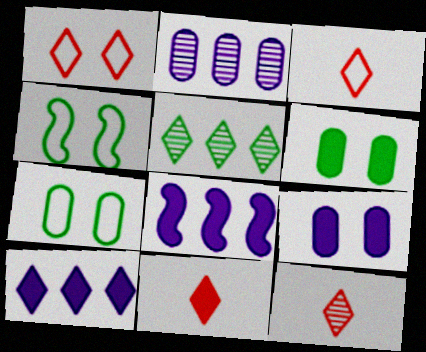[[2, 4, 11], 
[3, 11, 12], 
[6, 8, 11], 
[7, 8, 12]]